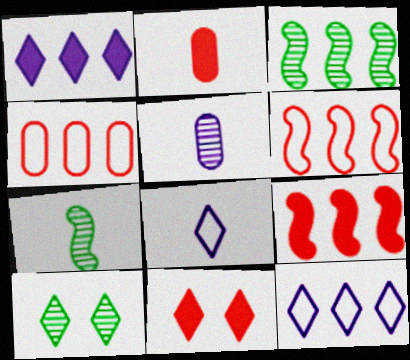[[1, 3, 4], 
[2, 7, 8], 
[2, 9, 11]]